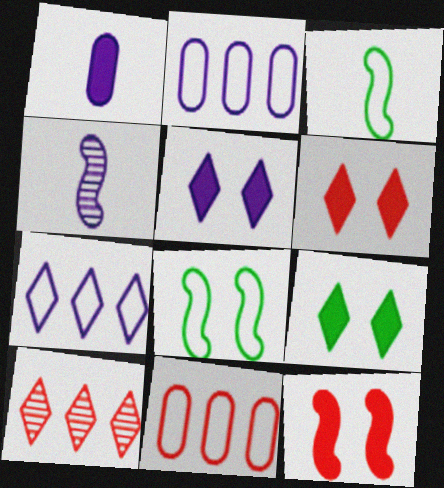[[1, 8, 10], 
[2, 4, 5], 
[4, 9, 11], 
[5, 6, 9]]